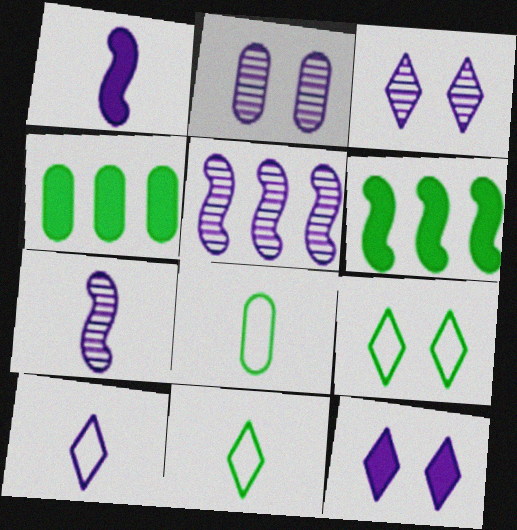[]